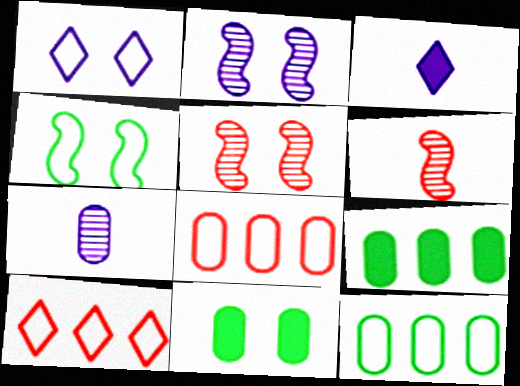[[1, 5, 11], 
[1, 6, 9], 
[3, 5, 12], 
[7, 8, 11]]